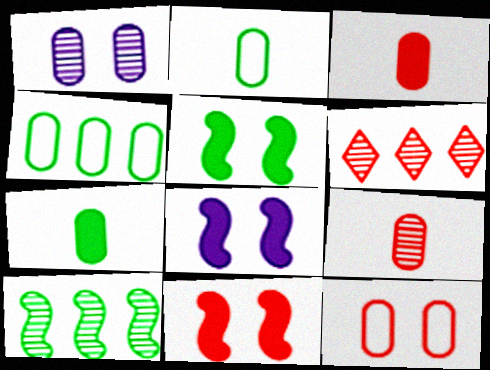[[1, 3, 4], 
[2, 6, 8], 
[5, 8, 11]]